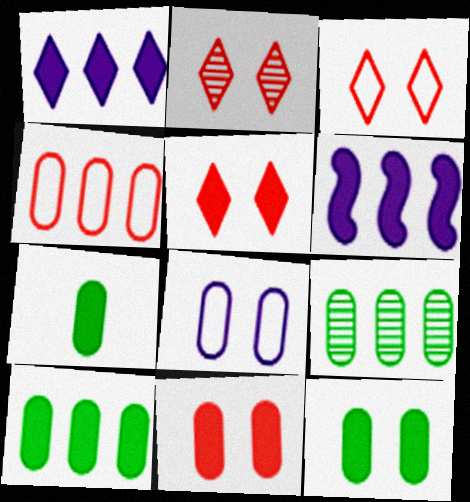[[2, 3, 5], 
[5, 6, 7], 
[7, 10, 12]]